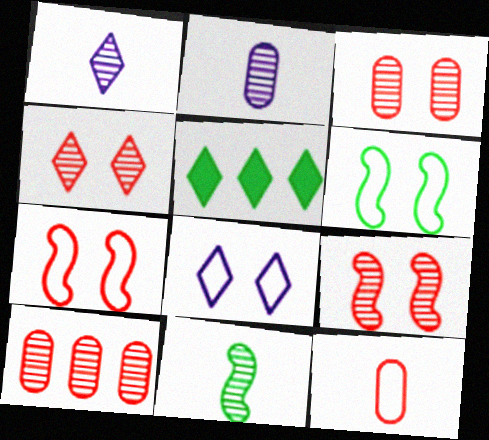[[2, 5, 7], 
[3, 4, 9]]